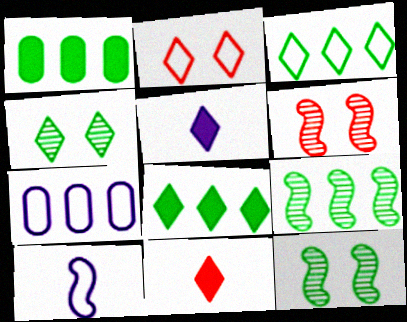[[1, 3, 9], 
[7, 11, 12]]